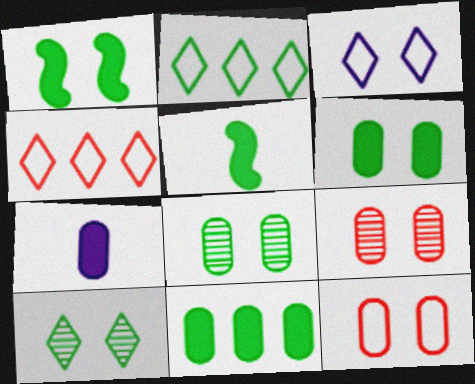[[1, 3, 9], 
[2, 5, 8]]